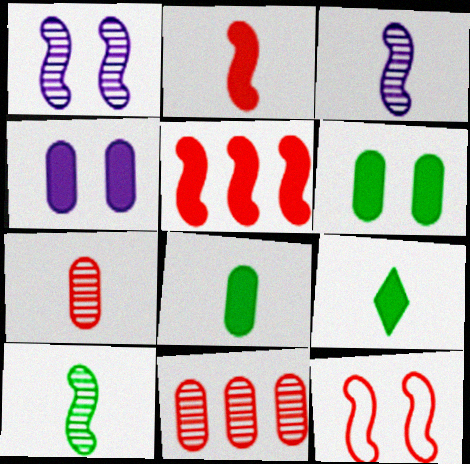[[4, 5, 9]]